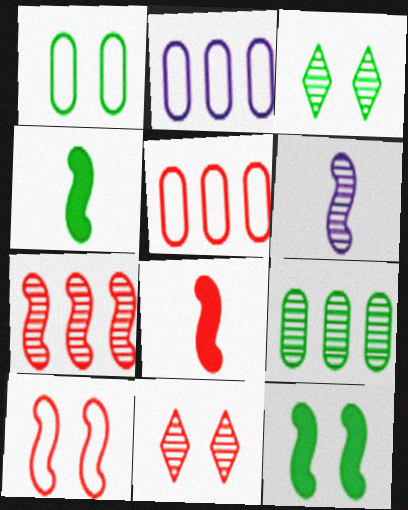[[1, 3, 12], 
[2, 3, 8], 
[2, 4, 11], 
[5, 8, 11], 
[6, 9, 11], 
[7, 8, 10]]